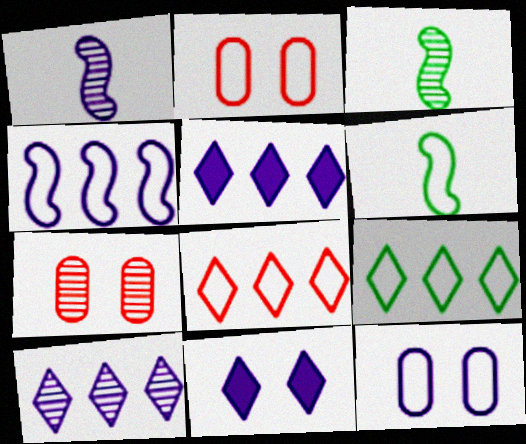[[1, 5, 12], 
[2, 3, 5], 
[3, 7, 10], 
[5, 6, 7], 
[6, 8, 12]]